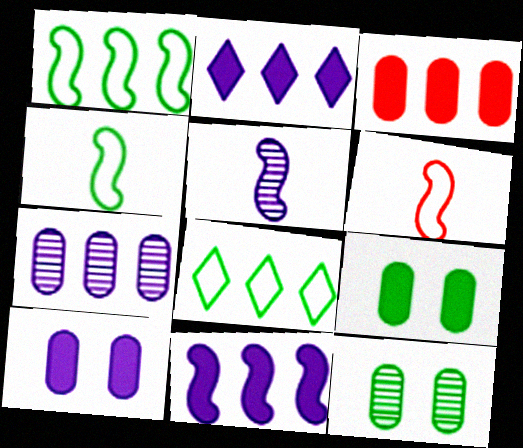[[2, 6, 12]]